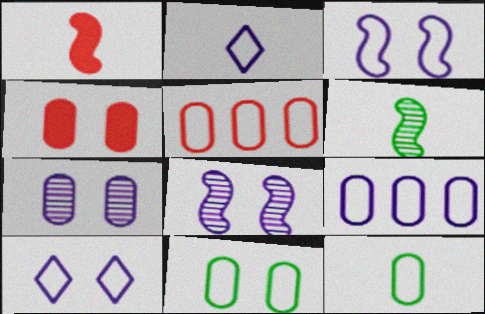[[2, 3, 9], 
[4, 7, 11]]